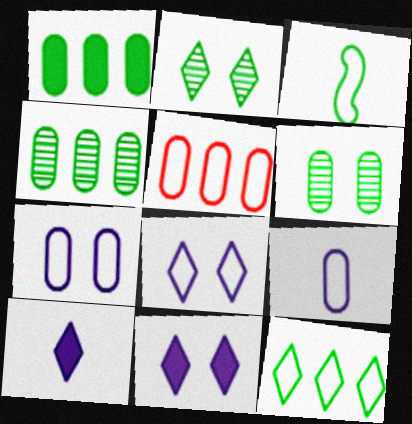[[1, 2, 3], 
[3, 5, 8]]